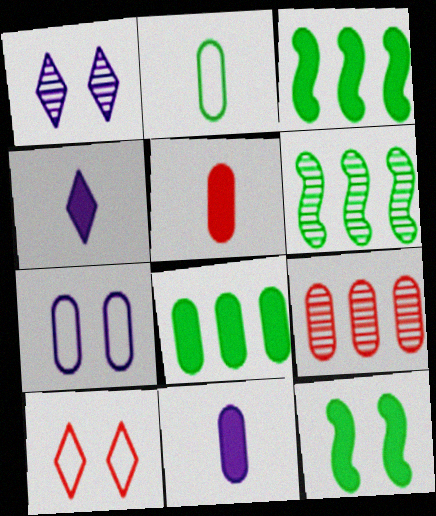[[6, 10, 11]]